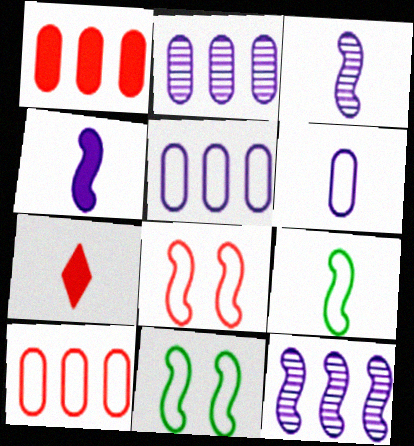[[2, 7, 11]]